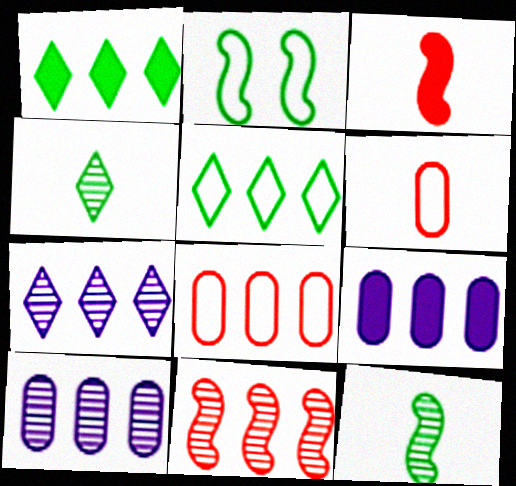[[5, 9, 11]]